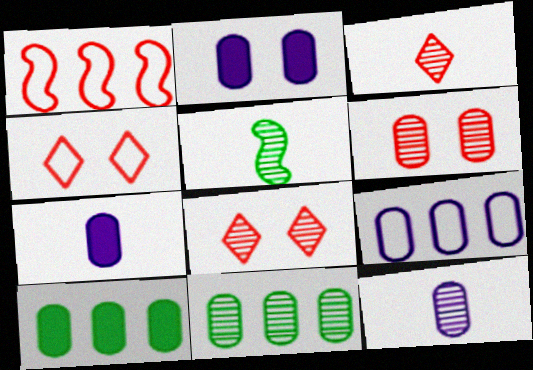[[2, 9, 12], 
[3, 5, 12], 
[6, 11, 12]]